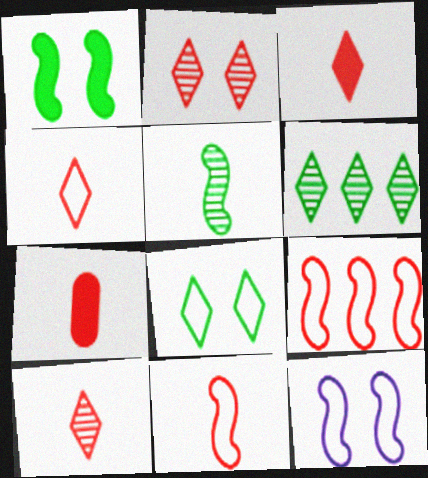[[2, 7, 9], 
[3, 4, 10], 
[6, 7, 12], 
[7, 10, 11]]